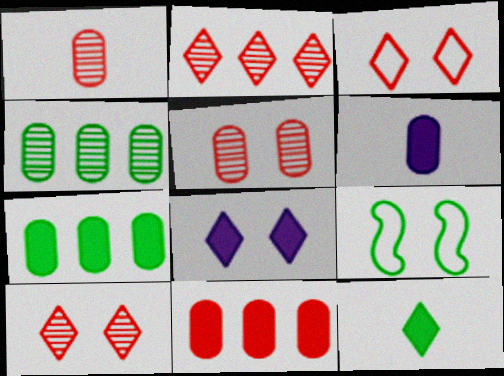[[2, 6, 9], 
[4, 9, 12], 
[5, 8, 9]]